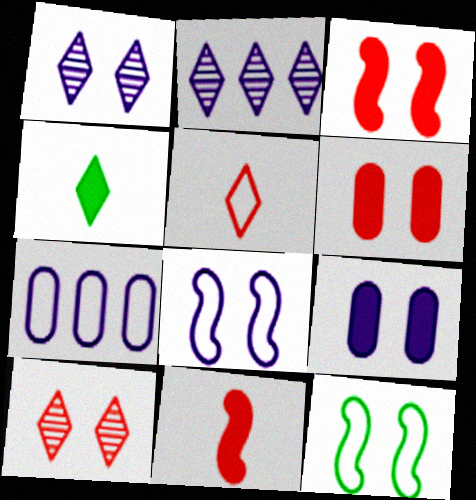[[1, 6, 12], 
[1, 8, 9], 
[5, 7, 12], 
[9, 10, 12]]